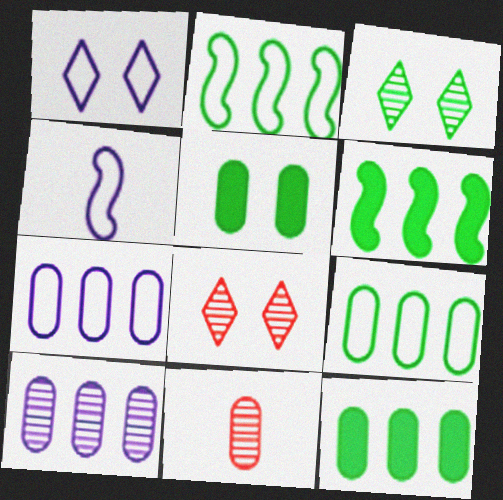[[1, 4, 7], 
[1, 6, 11], 
[4, 8, 12], 
[5, 7, 11]]